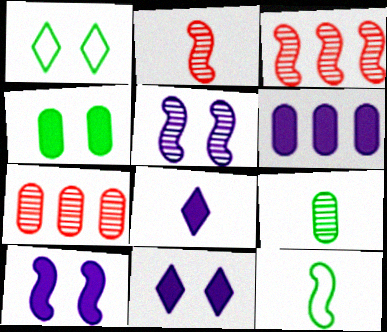[[1, 2, 6], 
[3, 10, 12], 
[6, 8, 10], 
[7, 11, 12]]